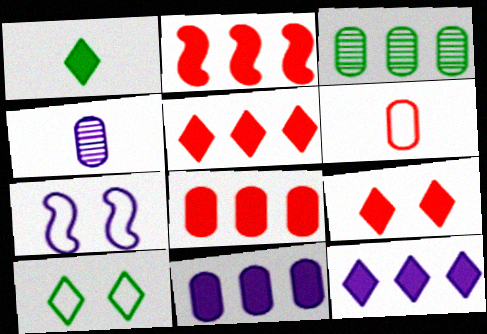[[1, 9, 12], 
[2, 4, 10], 
[2, 5, 8], 
[4, 7, 12]]